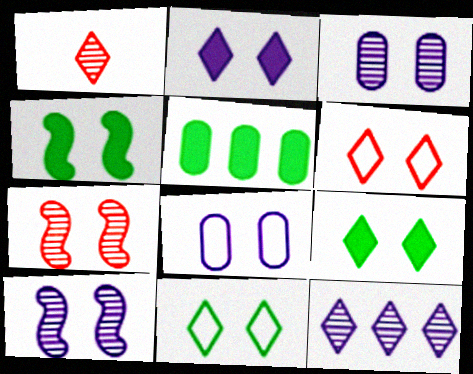[[2, 8, 10], 
[3, 4, 6], 
[7, 8, 9]]